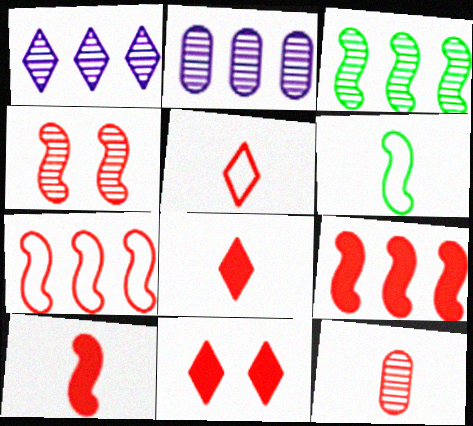[[2, 6, 11], 
[4, 7, 10], 
[5, 10, 12], 
[7, 11, 12]]